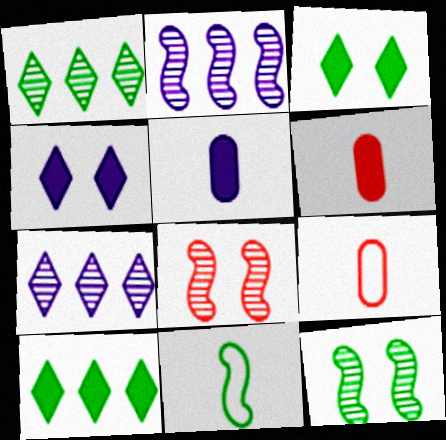[[2, 3, 9]]